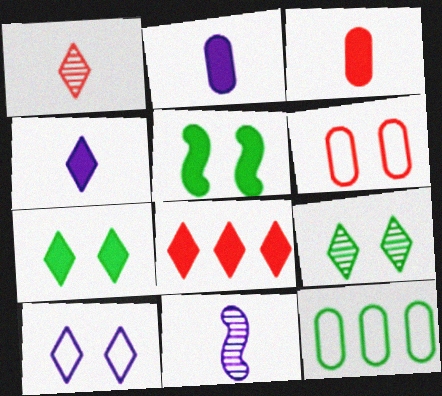[[2, 5, 8], 
[4, 7, 8]]